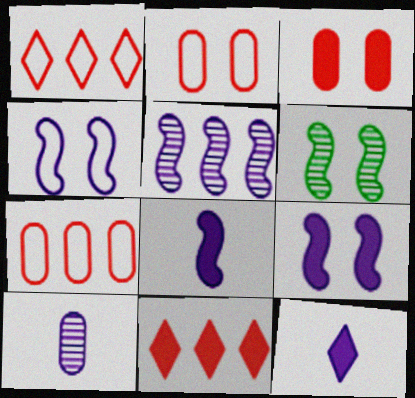[[4, 5, 8], 
[6, 7, 12]]